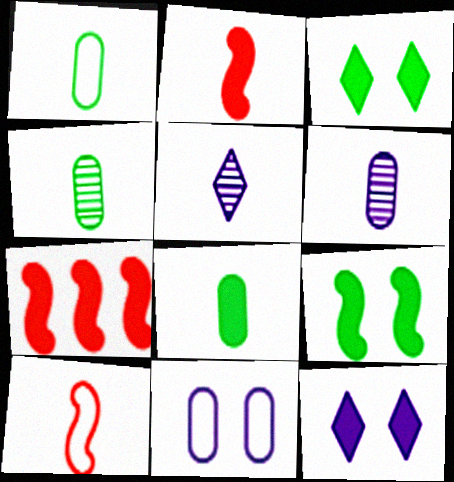[[1, 2, 5], 
[1, 4, 8], 
[5, 8, 10], 
[7, 8, 12]]